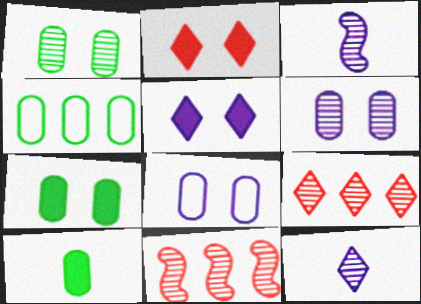[[1, 3, 9], 
[1, 4, 10], 
[1, 11, 12], 
[2, 3, 4]]